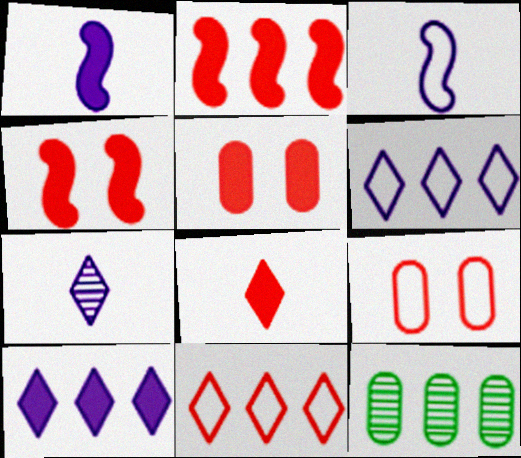[[2, 5, 8], 
[2, 6, 12]]